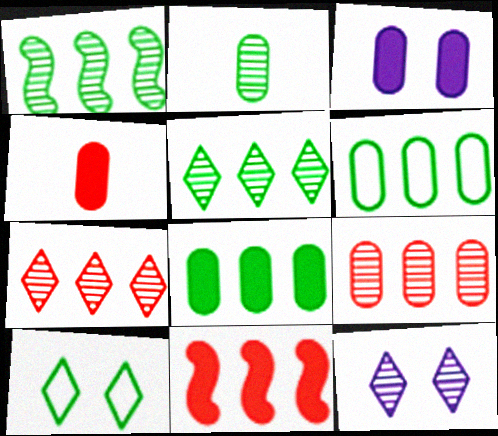[[3, 4, 8]]